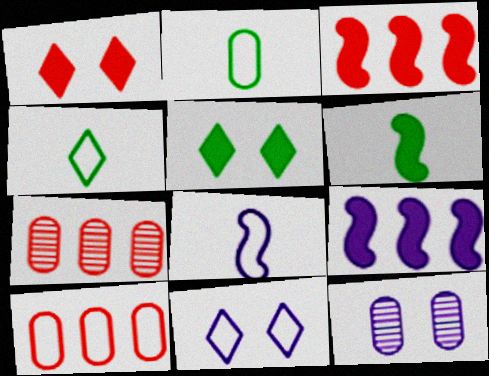[[3, 4, 12], 
[5, 7, 8], 
[6, 7, 11]]